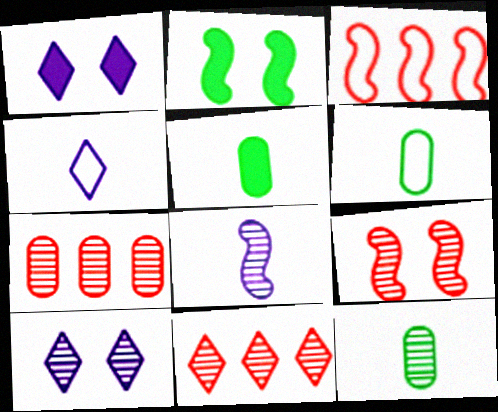[[1, 3, 12], 
[2, 3, 8], 
[2, 4, 7], 
[3, 5, 10], 
[5, 6, 12]]